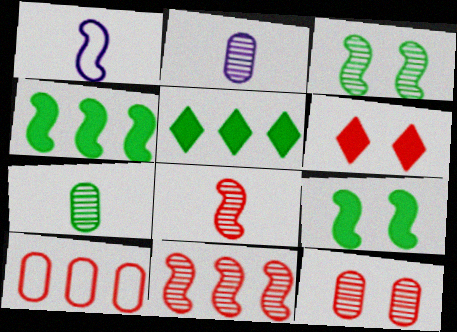[[1, 5, 12], 
[1, 9, 11], 
[6, 8, 10]]